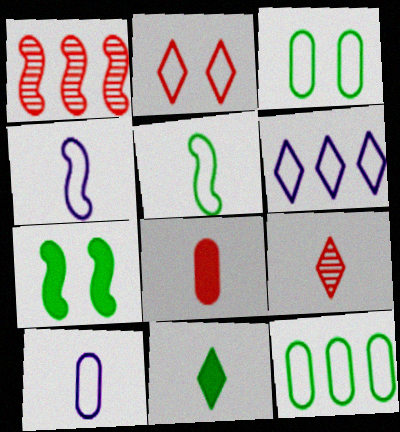[[1, 2, 8], 
[1, 4, 7], 
[2, 4, 12]]